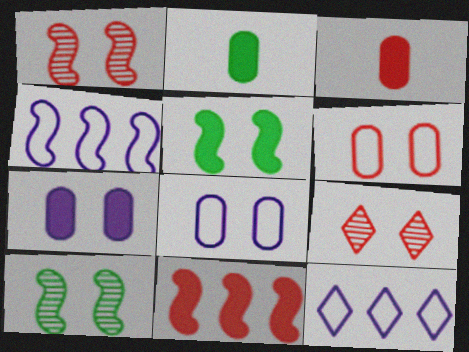[[1, 2, 12], 
[2, 4, 9], 
[3, 10, 12], 
[5, 8, 9]]